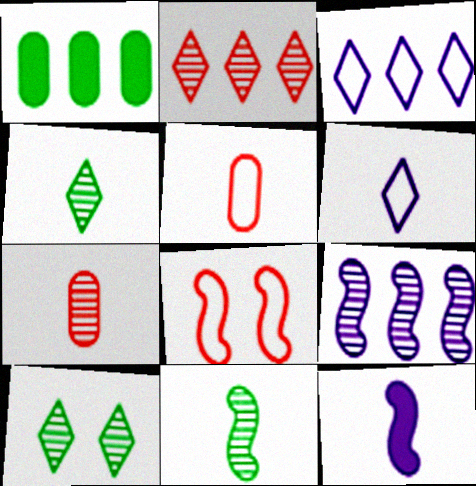[[4, 5, 12], 
[7, 9, 10]]